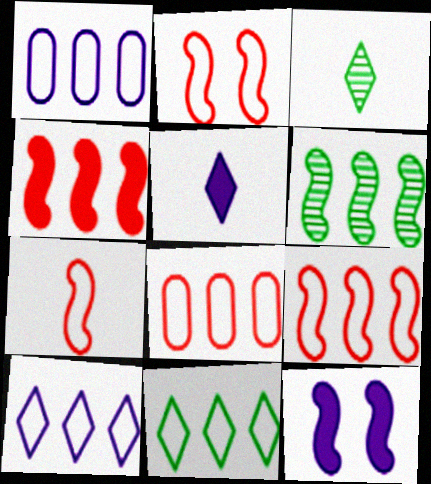[[1, 9, 11], 
[2, 7, 9], 
[3, 8, 12], 
[6, 7, 12]]